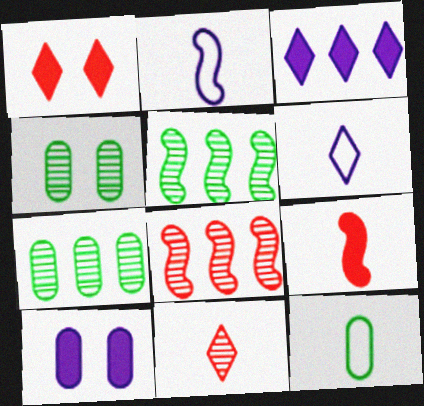[[1, 2, 7]]